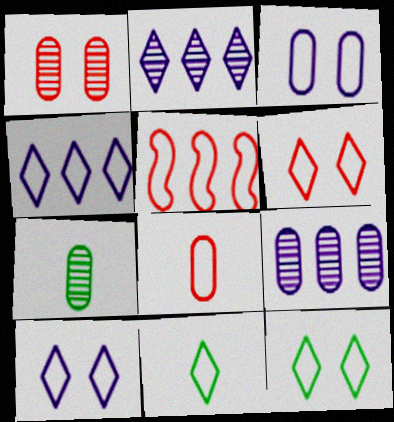[[1, 7, 9], 
[3, 5, 11], 
[4, 6, 11], 
[5, 6, 8], 
[6, 10, 12]]